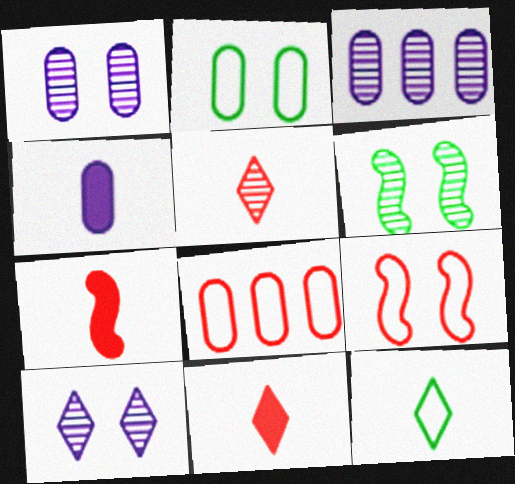[[3, 5, 6]]